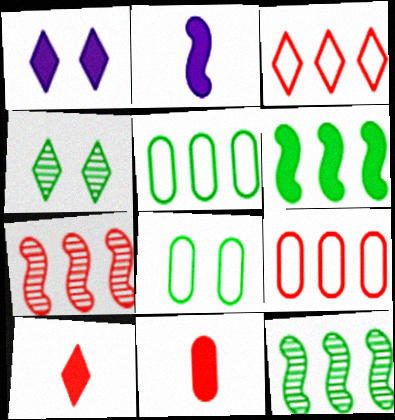[[1, 6, 11], 
[2, 4, 9]]